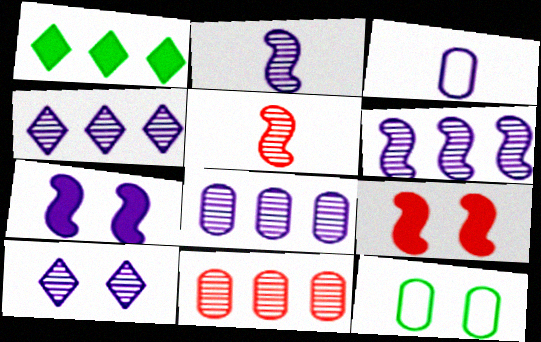[[2, 8, 10], 
[3, 4, 7], 
[4, 6, 8], 
[9, 10, 12]]